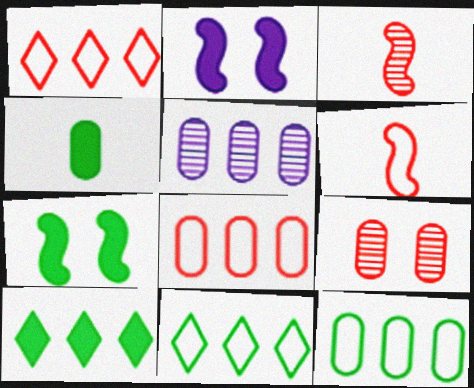[[4, 7, 10]]